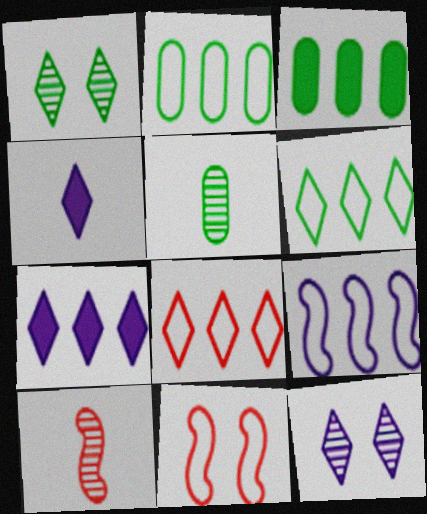[[1, 4, 8], 
[2, 8, 9], 
[5, 7, 11]]